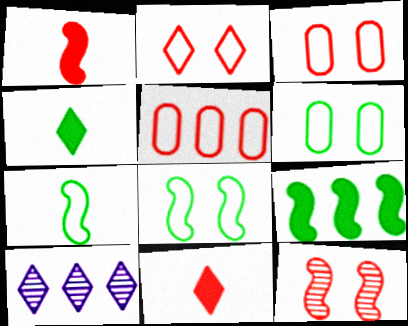[[1, 6, 10], 
[2, 4, 10], 
[5, 9, 10], 
[5, 11, 12]]